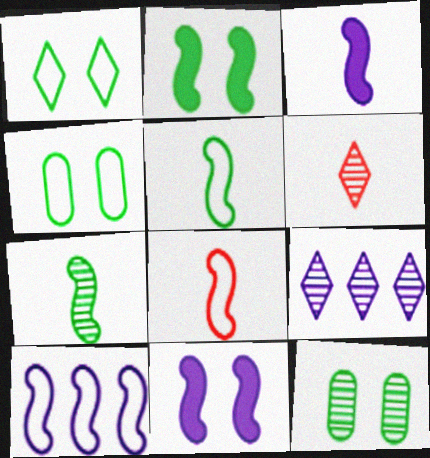[[1, 2, 12], 
[3, 7, 8]]